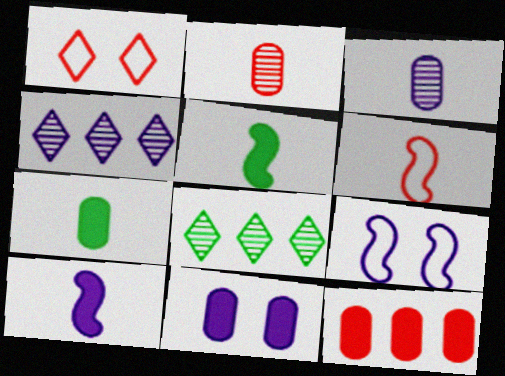[[6, 8, 11], 
[7, 11, 12]]